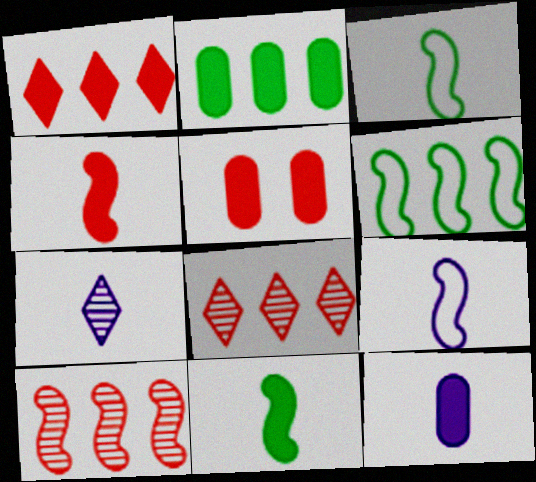[[1, 4, 5], 
[2, 5, 12], 
[5, 6, 7], 
[7, 9, 12]]